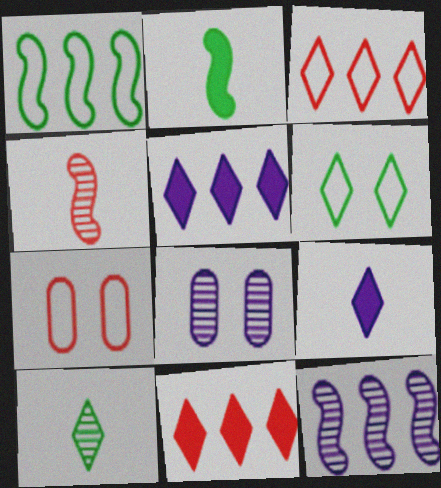[[2, 3, 8], 
[4, 7, 11]]